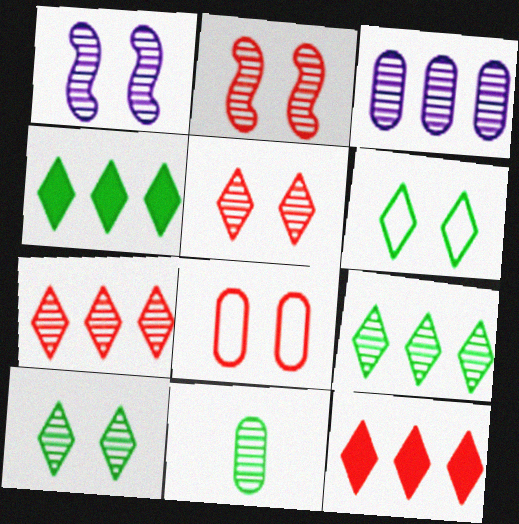[[1, 7, 11]]